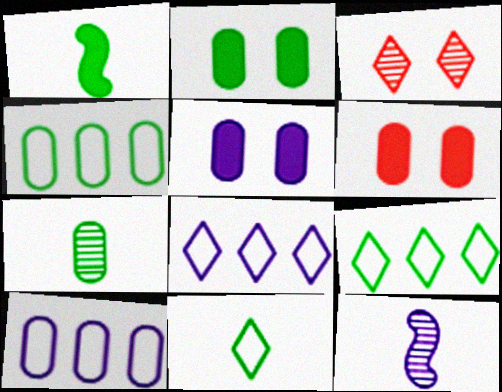[[1, 3, 10], 
[1, 7, 11], 
[2, 4, 7], 
[2, 5, 6], 
[5, 8, 12], 
[6, 7, 10], 
[6, 9, 12]]